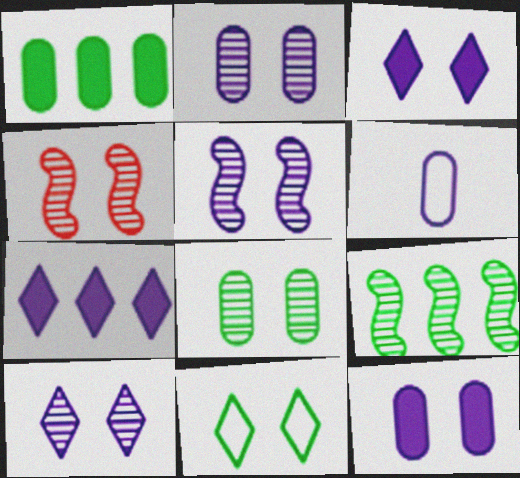[[2, 5, 10], 
[4, 8, 10], 
[4, 11, 12], 
[5, 6, 7]]